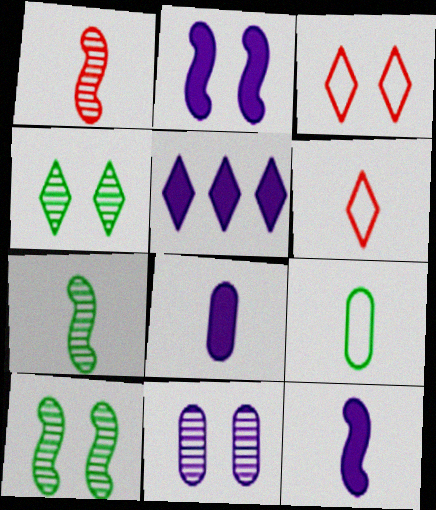[[2, 5, 8], 
[4, 5, 6], 
[6, 7, 8]]